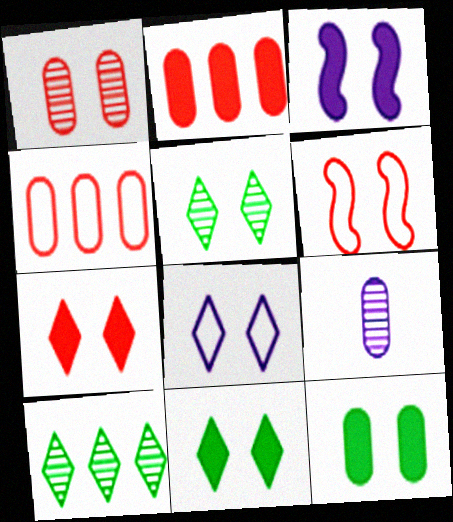[[1, 6, 7], 
[3, 7, 12], 
[4, 9, 12], 
[5, 7, 8]]